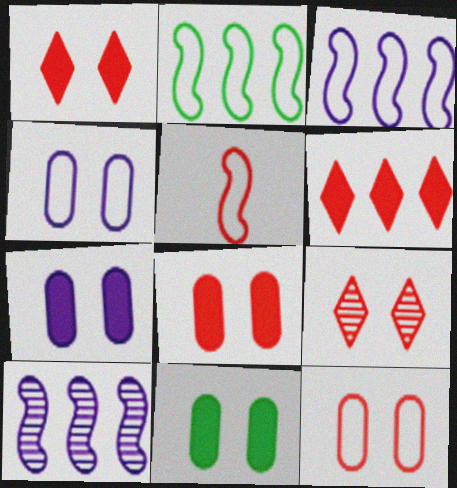[[7, 8, 11]]